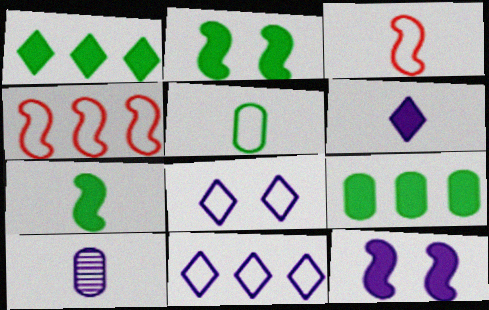[[4, 5, 8], 
[10, 11, 12]]